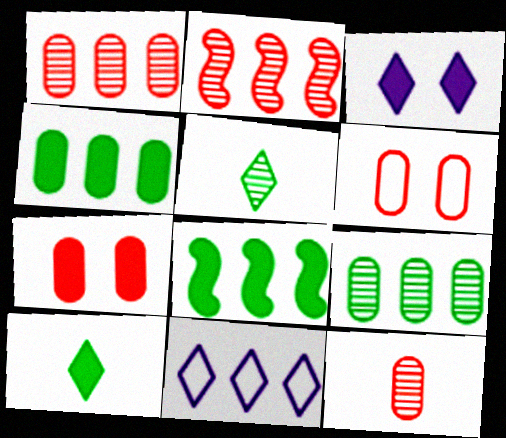[[1, 8, 11], 
[2, 4, 11]]